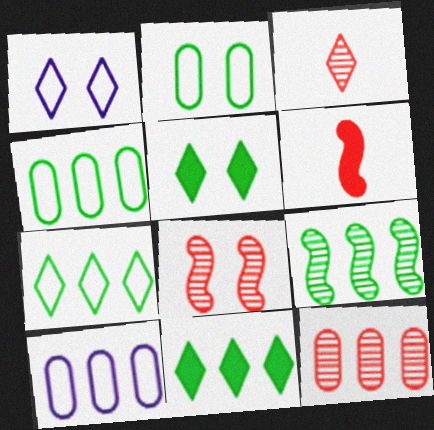[[1, 3, 11], 
[3, 8, 12], 
[4, 9, 11]]